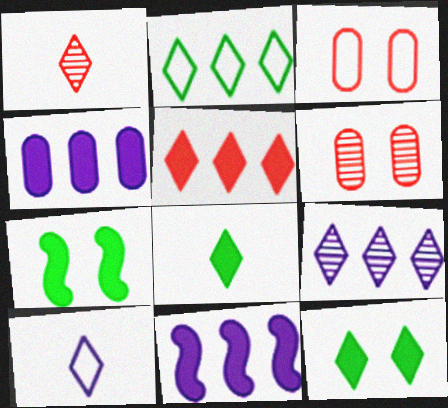[[1, 8, 10], 
[2, 5, 9]]